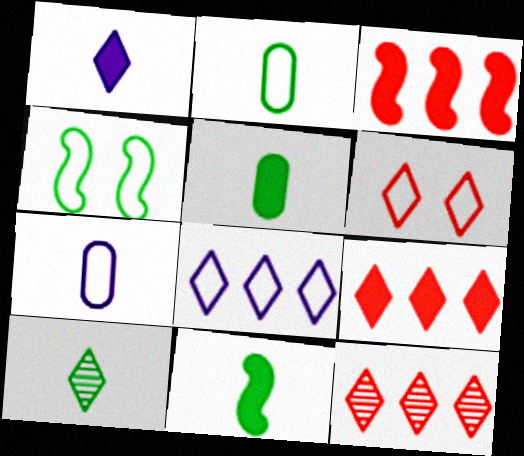[[2, 10, 11]]